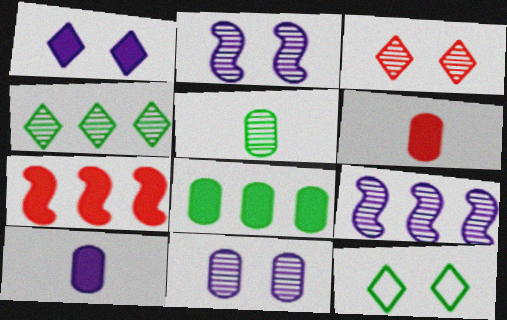[[1, 3, 12], 
[3, 5, 9], 
[6, 9, 12]]